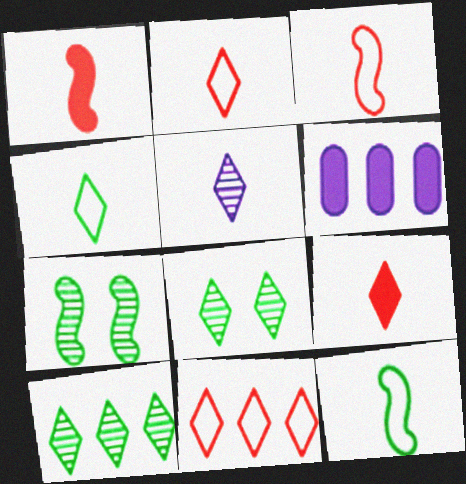[[2, 6, 7], 
[3, 6, 8], 
[4, 5, 9]]